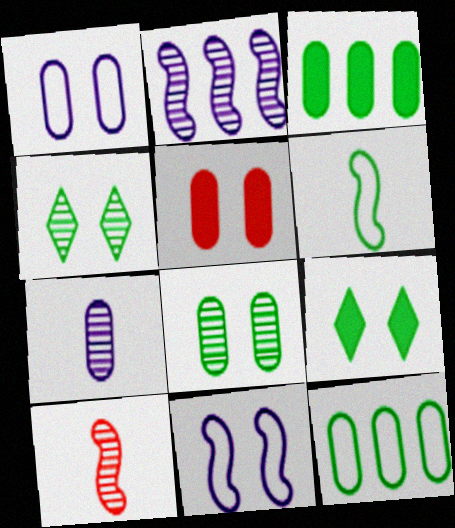[[1, 5, 8], 
[3, 4, 6], 
[4, 5, 11], 
[5, 7, 12]]